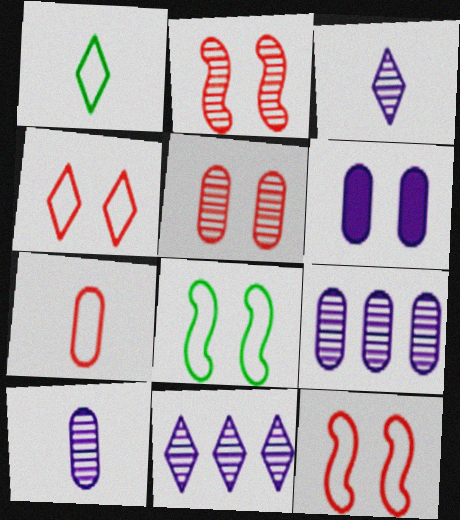[]